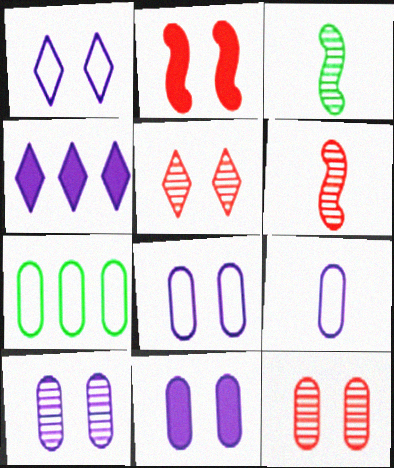[[8, 10, 11]]